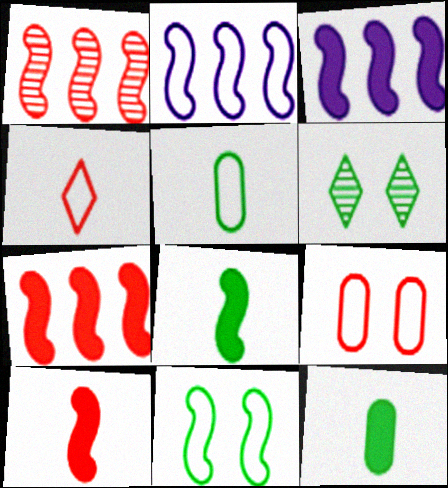[]